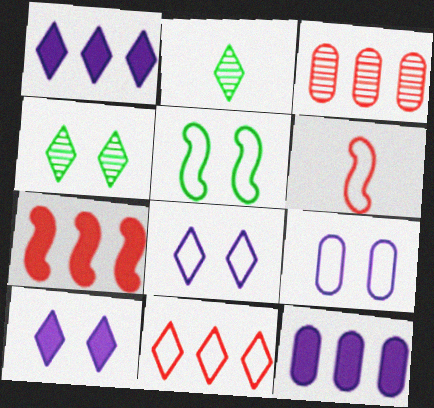[[2, 7, 9], 
[2, 10, 11], 
[3, 7, 11], 
[4, 6, 12]]